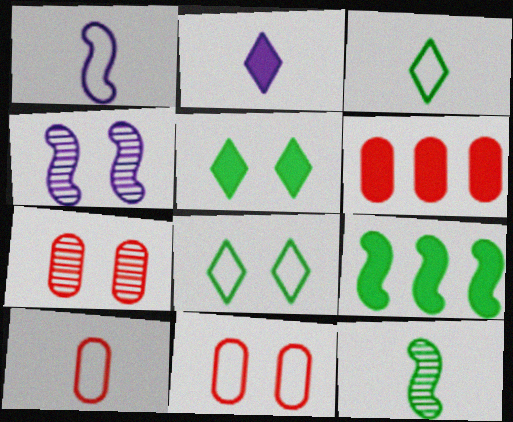[[1, 3, 10], 
[2, 10, 12], 
[3, 4, 6], 
[4, 5, 11], 
[6, 7, 10]]